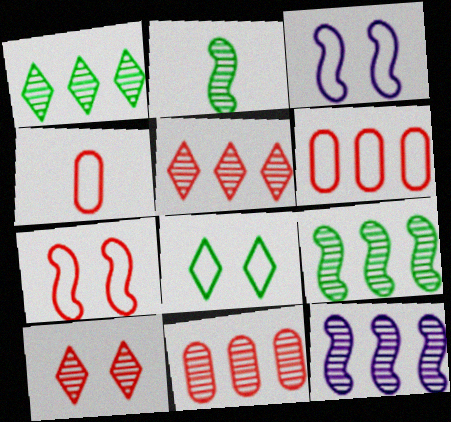[[1, 11, 12]]